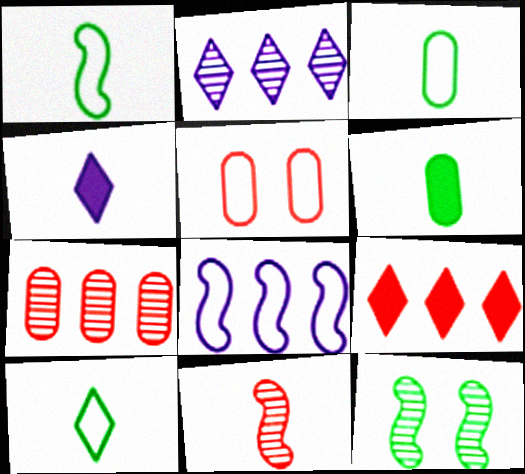[[1, 3, 10], 
[3, 4, 11], 
[5, 8, 10], 
[5, 9, 11]]